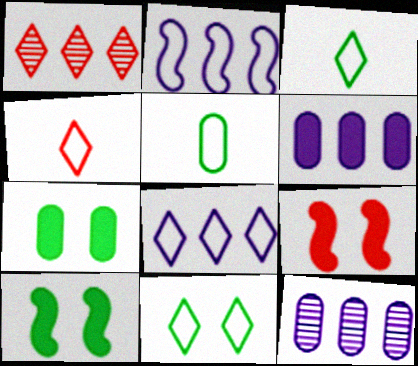[[3, 9, 12], 
[4, 8, 11], 
[4, 10, 12]]